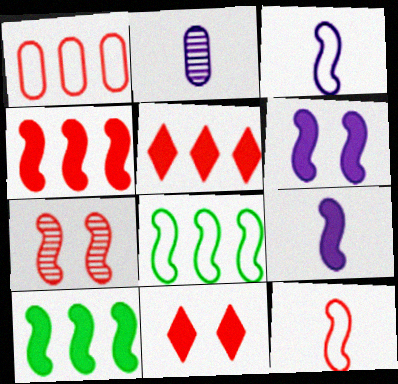[[2, 8, 11], 
[3, 7, 10], 
[4, 7, 12], 
[7, 8, 9]]